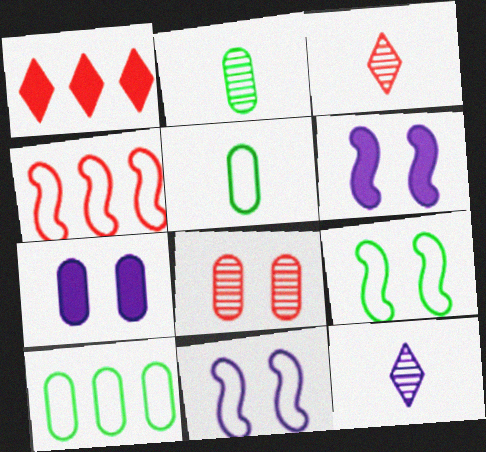[[1, 2, 11], 
[3, 6, 10]]